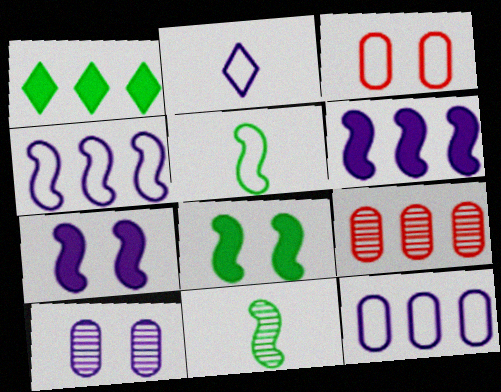[[1, 4, 9], 
[2, 6, 10], 
[2, 8, 9]]